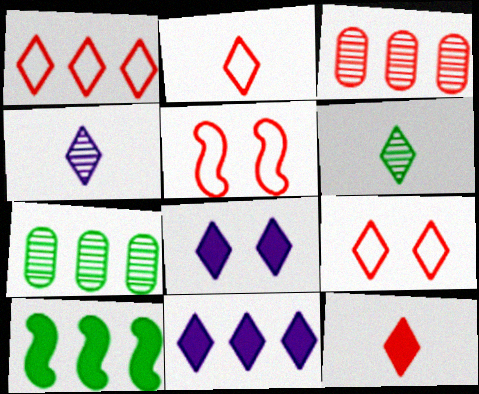[[1, 2, 9], 
[1, 6, 8], 
[3, 5, 12], 
[6, 9, 11]]